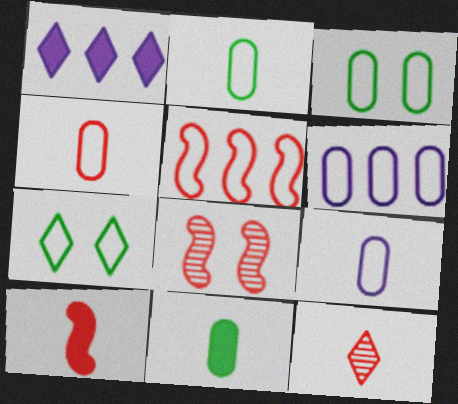[[1, 2, 8], 
[1, 7, 12], 
[2, 4, 9], 
[3, 4, 6], 
[4, 10, 12], 
[5, 7, 9], 
[5, 8, 10]]